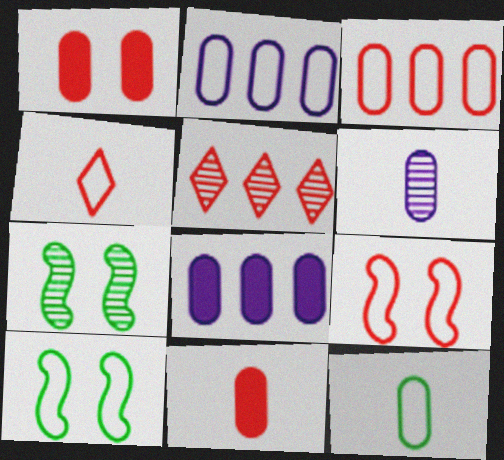[[2, 4, 10], 
[3, 4, 9], 
[4, 7, 8], 
[5, 6, 7], 
[5, 9, 11], 
[6, 11, 12]]